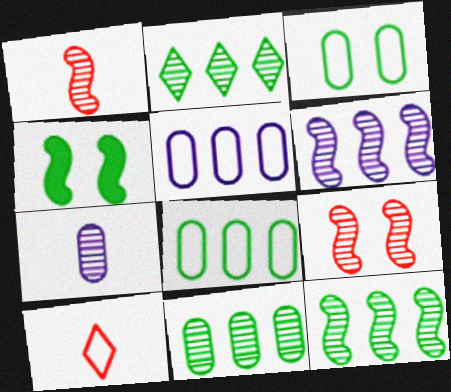[[2, 7, 9], 
[2, 11, 12]]